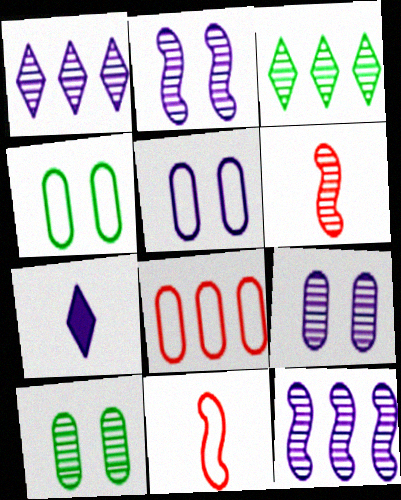[[1, 6, 10], 
[3, 6, 9], 
[5, 7, 12]]